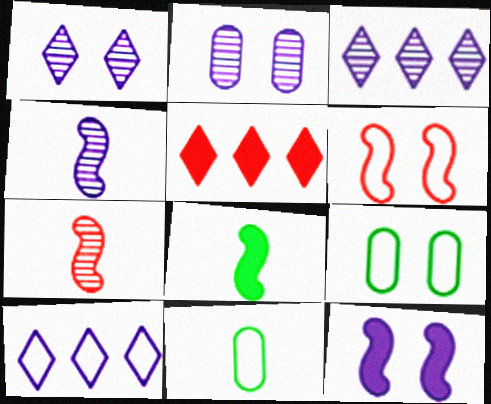[[2, 3, 4], 
[4, 5, 9], 
[6, 10, 11]]